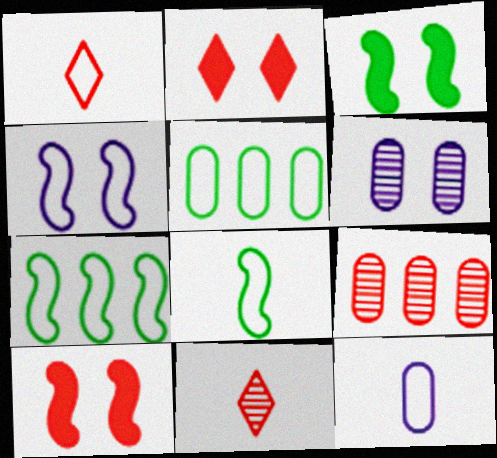[[1, 4, 5], 
[1, 8, 12], 
[1, 9, 10]]